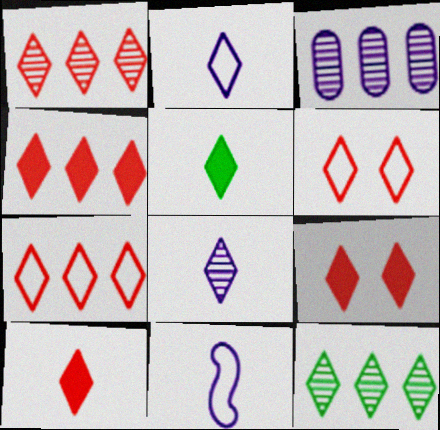[[1, 4, 7], 
[1, 6, 10], 
[2, 9, 12], 
[4, 9, 10]]